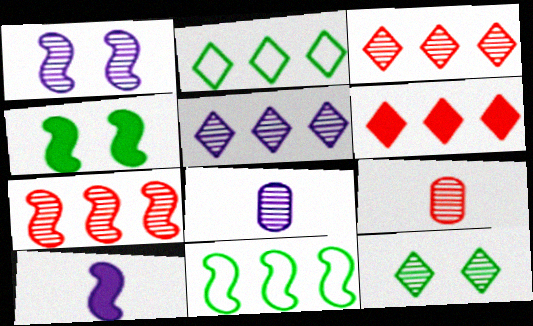[[1, 5, 8], 
[2, 5, 6], 
[7, 8, 12]]